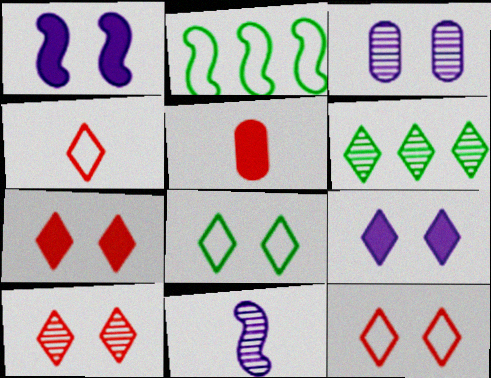[[4, 6, 9], 
[7, 10, 12], 
[8, 9, 10]]